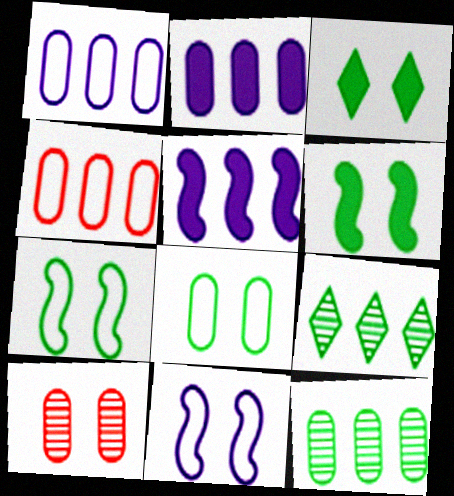[[2, 4, 12], 
[3, 10, 11], 
[4, 5, 9]]